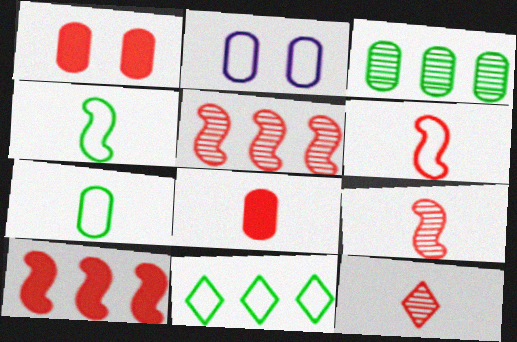[[2, 3, 8], 
[2, 6, 11], 
[6, 8, 12]]